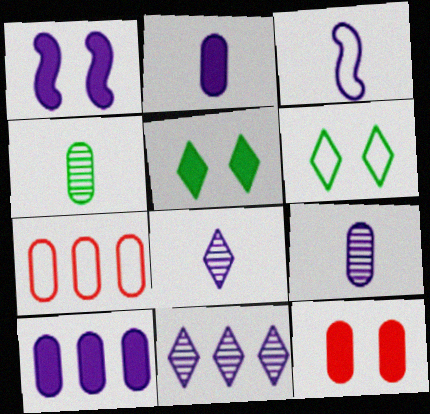[[1, 5, 12], 
[2, 3, 8], 
[3, 6, 7]]